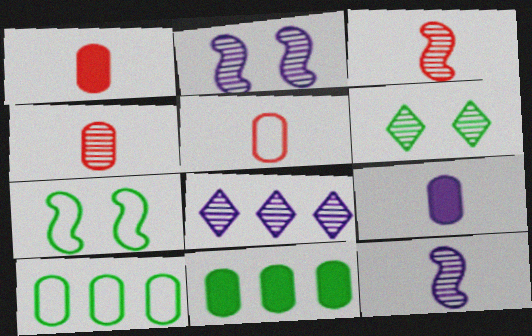[[1, 4, 5], 
[1, 7, 8]]